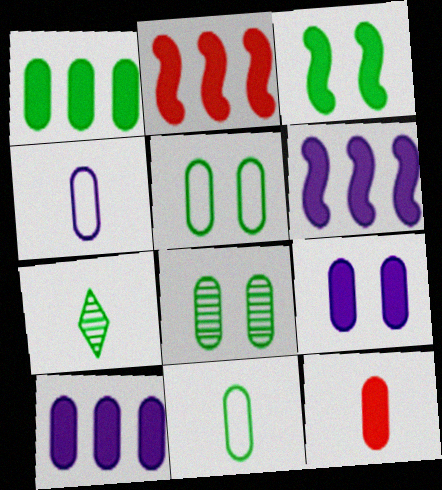[[1, 8, 11], 
[1, 9, 12]]